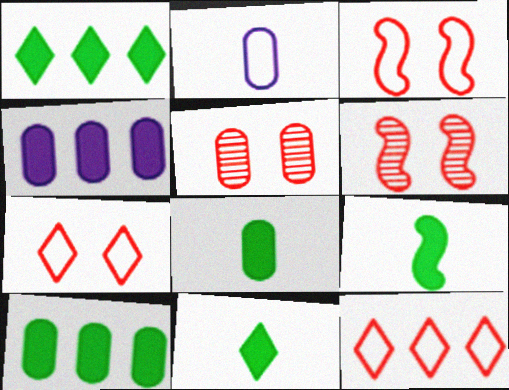[[1, 2, 6], 
[2, 5, 10], 
[8, 9, 11]]